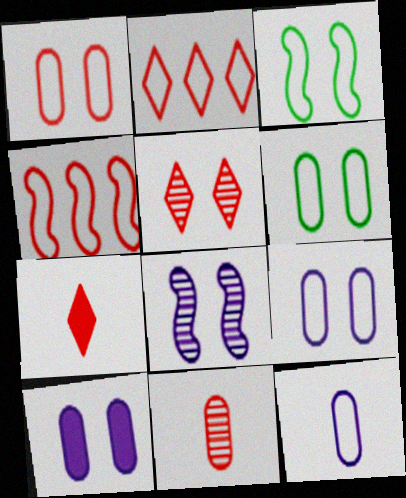[[1, 6, 9], 
[2, 3, 12], 
[2, 5, 7], 
[3, 5, 10]]